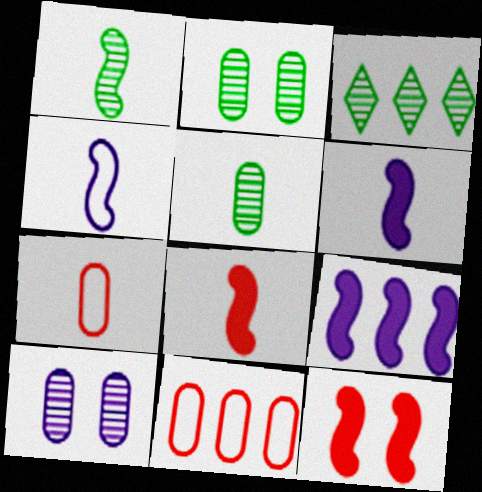[[1, 2, 3], 
[1, 4, 8], 
[3, 9, 11]]